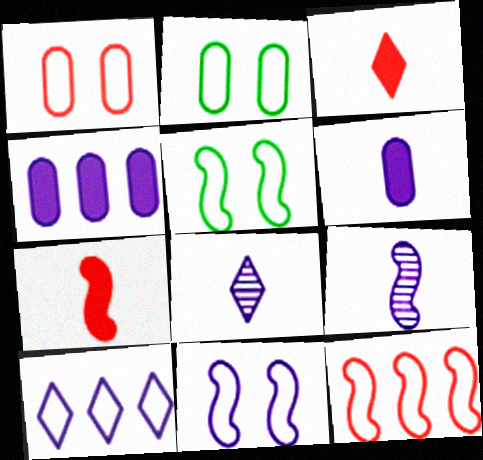[[4, 8, 11]]